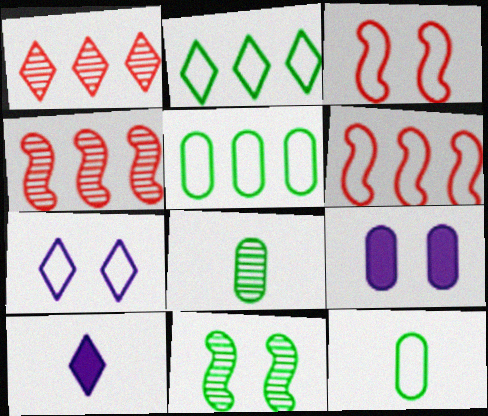[[6, 7, 12]]